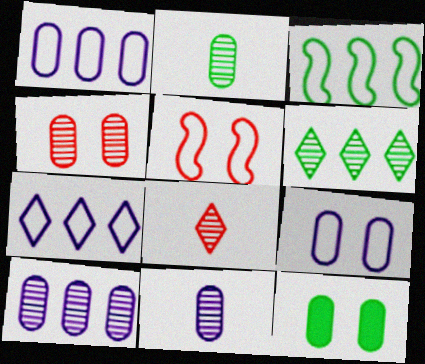[[2, 4, 10], 
[4, 9, 12]]